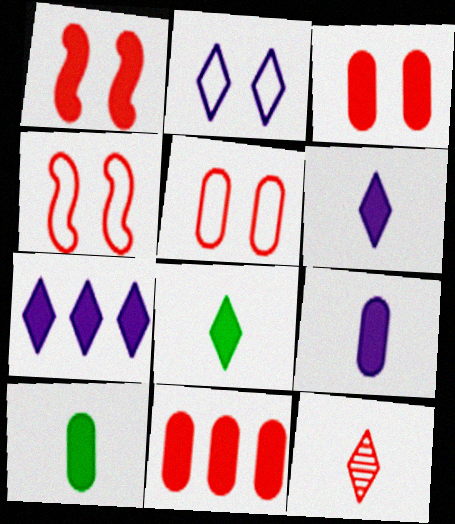[[1, 7, 10], 
[4, 11, 12]]